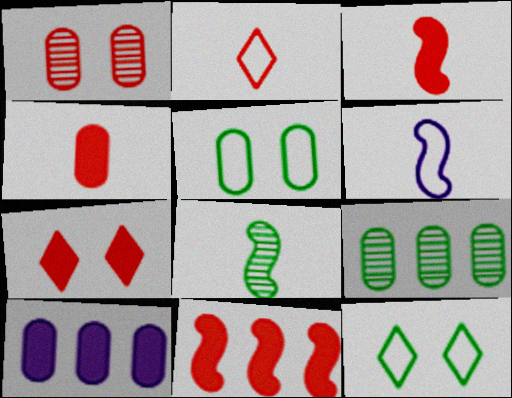[[1, 2, 11], 
[3, 6, 8], 
[4, 7, 11], 
[6, 7, 9]]